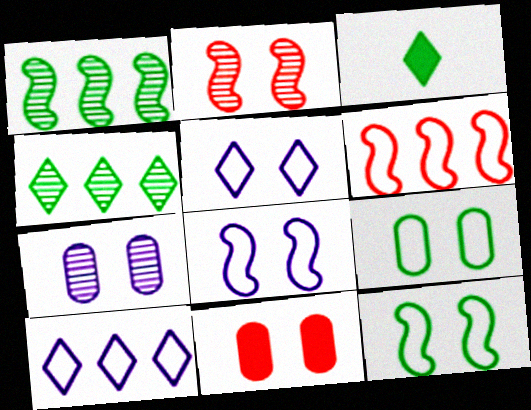[[1, 3, 9], 
[3, 6, 7], 
[7, 9, 11]]